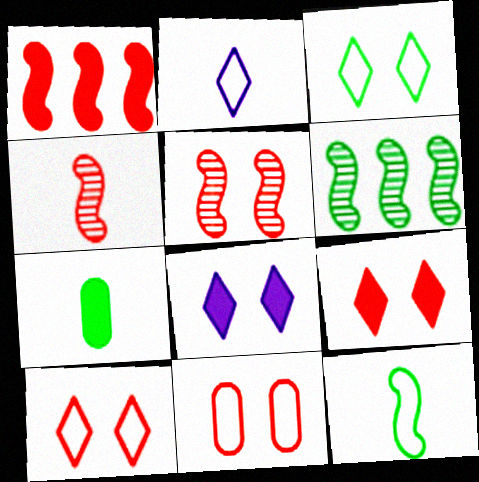[[1, 7, 8], 
[2, 4, 7], 
[3, 6, 7], 
[5, 9, 11]]